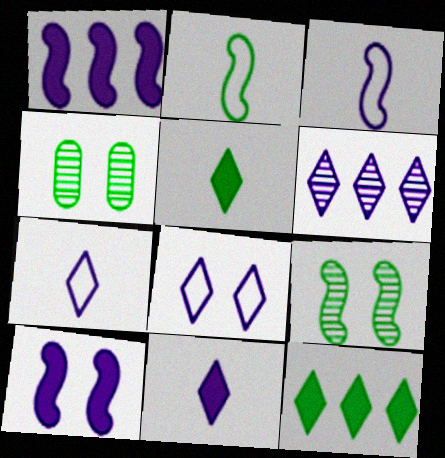[[2, 4, 12], 
[6, 8, 11]]